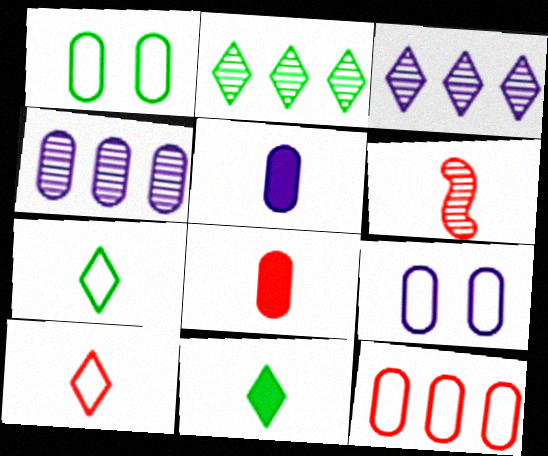[[1, 4, 8], 
[4, 5, 9], 
[5, 6, 7], 
[6, 8, 10]]